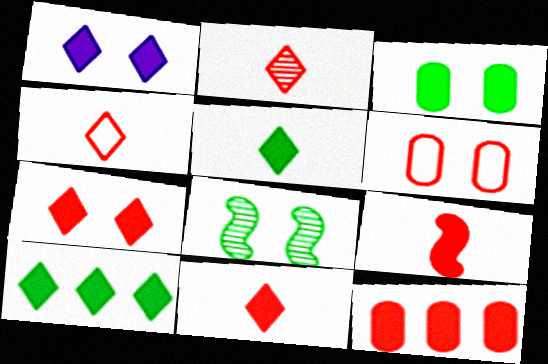[[1, 6, 8], 
[1, 10, 11], 
[2, 4, 11], 
[7, 9, 12]]